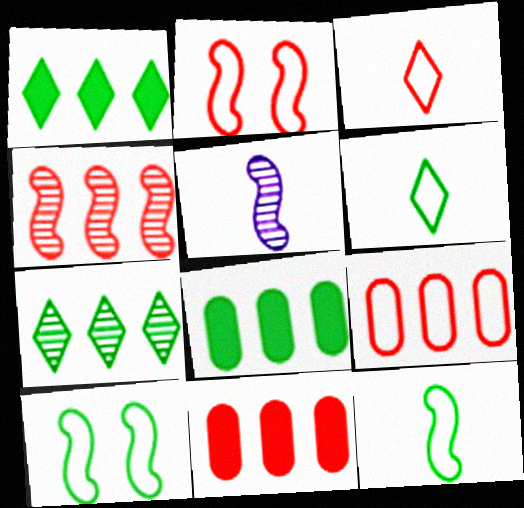[[2, 3, 9]]